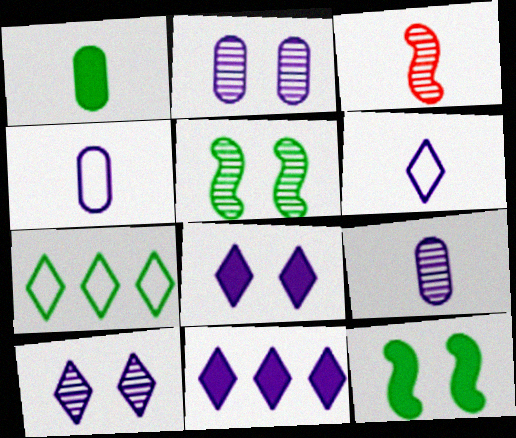[[1, 3, 6], 
[1, 5, 7], 
[6, 10, 11]]